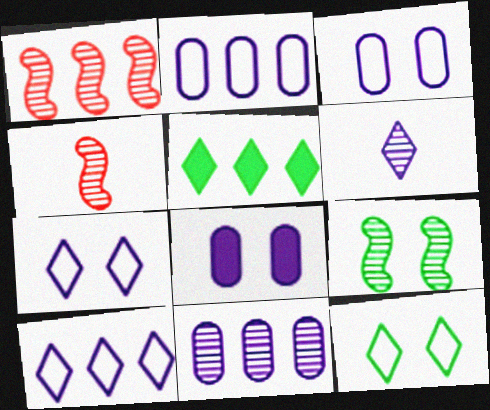[[1, 2, 5], 
[3, 4, 5]]